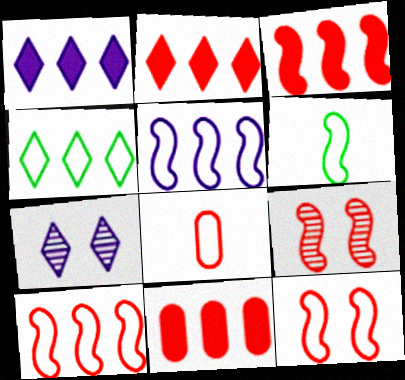[[2, 3, 11], 
[2, 8, 9], 
[5, 6, 12], 
[6, 7, 11]]